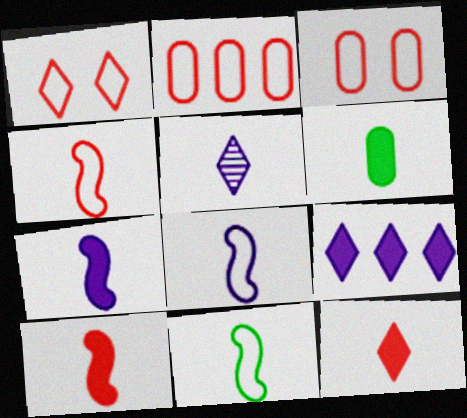[[1, 2, 4], 
[4, 5, 6], 
[4, 8, 11], 
[6, 7, 12]]